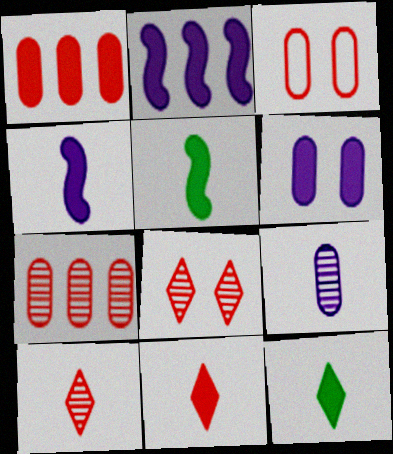[]